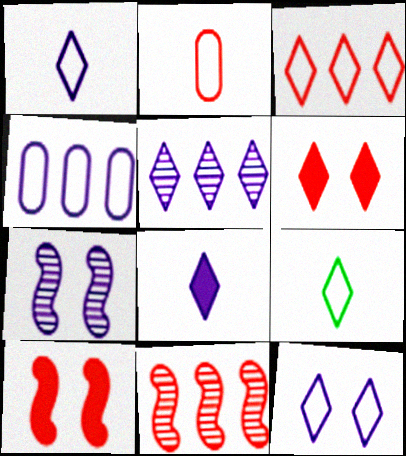[[2, 6, 11], 
[3, 9, 12], 
[4, 7, 8], 
[5, 6, 9], 
[5, 8, 12]]